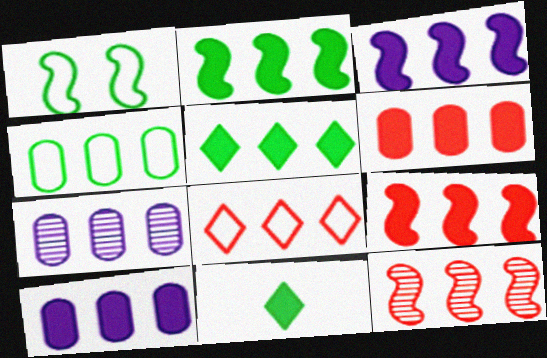[[2, 3, 9], 
[2, 7, 8], 
[3, 5, 6], 
[4, 6, 7], 
[5, 9, 10], 
[6, 8, 12]]